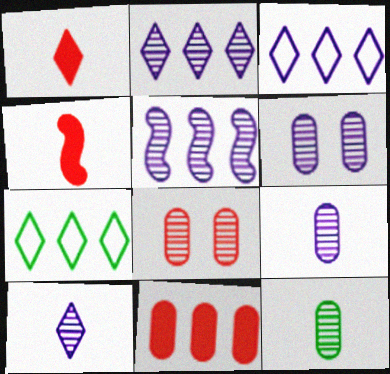[[4, 6, 7], 
[5, 6, 10], 
[5, 7, 11]]